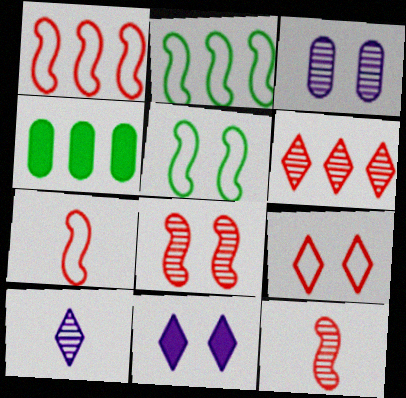[]